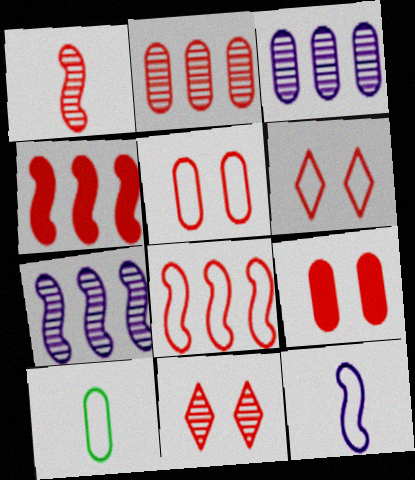[[1, 2, 11], 
[3, 9, 10]]